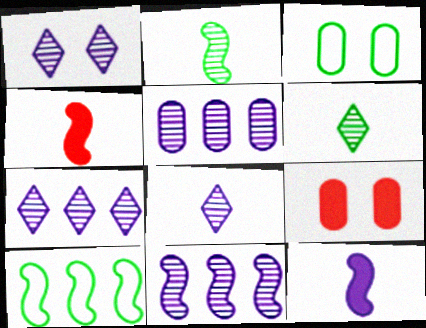[[1, 7, 8], 
[3, 4, 7], 
[5, 7, 11], 
[8, 9, 10]]